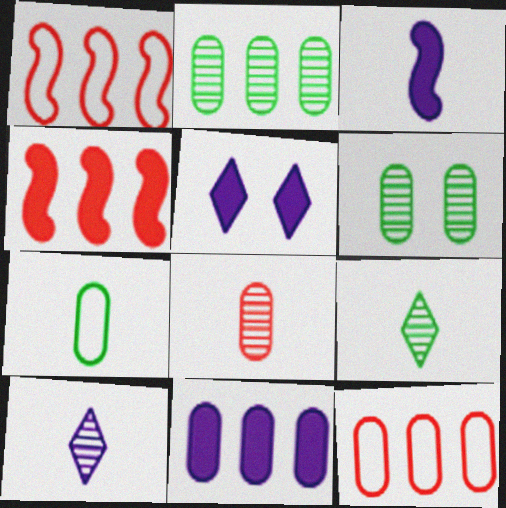[[2, 11, 12], 
[3, 5, 11]]